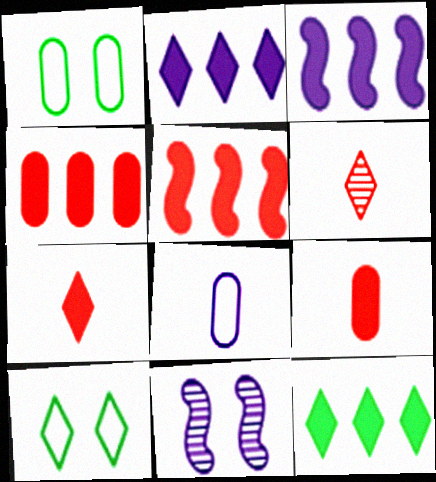[[1, 3, 6], 
[2, 6, 10], 
[2, 8, 11], 
[3, 4, 12]]